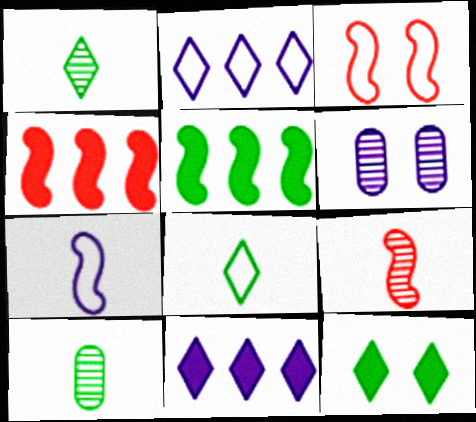[[3, 4, 9], 
[3, 6, 12], 
[3, 10, 11], 
[4, 6, 8], 
[6, 7, 11]]